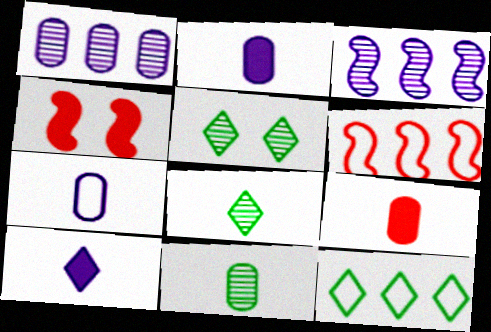[[2, 5, 6], 
[7, 9, 11]]